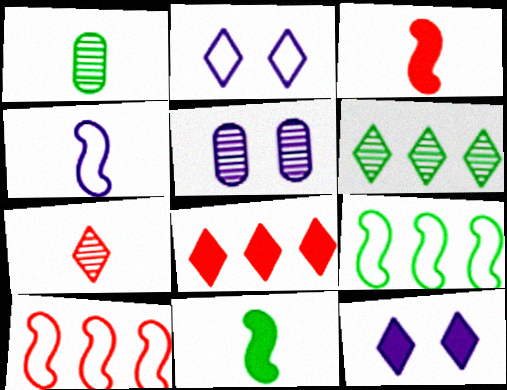[[1, 10, 12]]